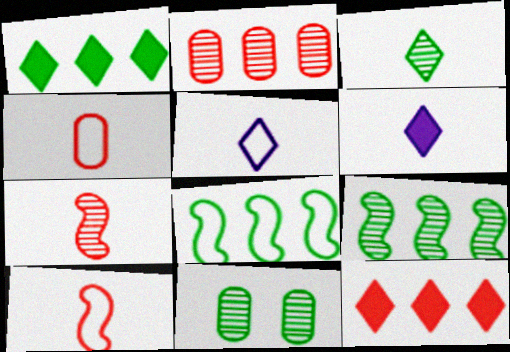[[3, 9, 11]]